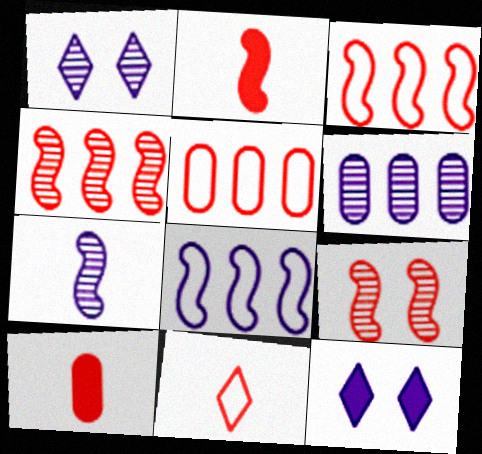[[1, 6, 7], 
[2, 3, 9]]